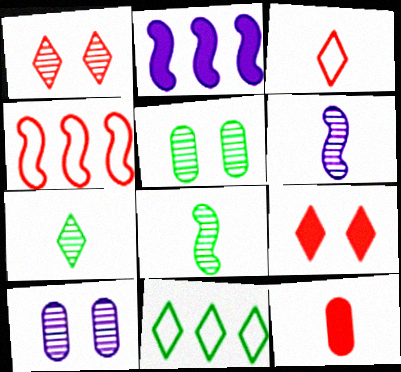[[1, 4, 12], 
[2, 3, 5]]